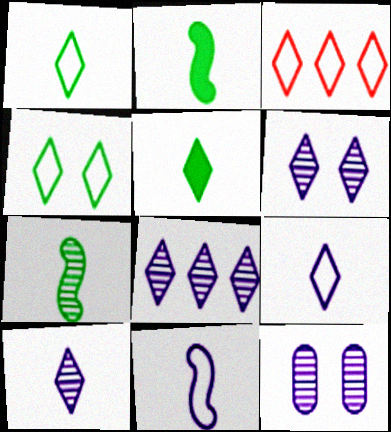[[2, 3, 12], 
[3, 4, 9], 
[3, 5, 6], 
[6, 8, 10]]